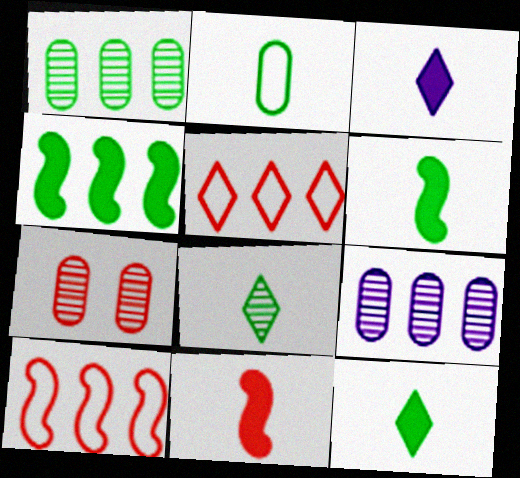[[2, 6, 8], 
[4, 5, 9], 
[5, 7, 11]]